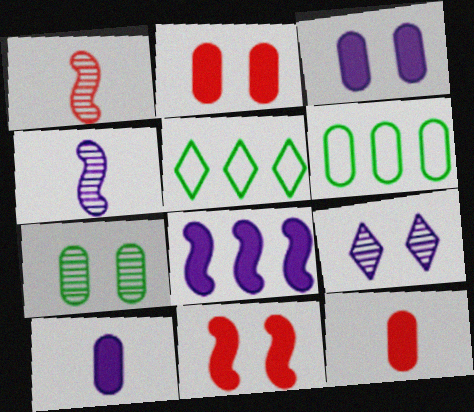[[1, 3, 5], 
[2, 4, 5]]